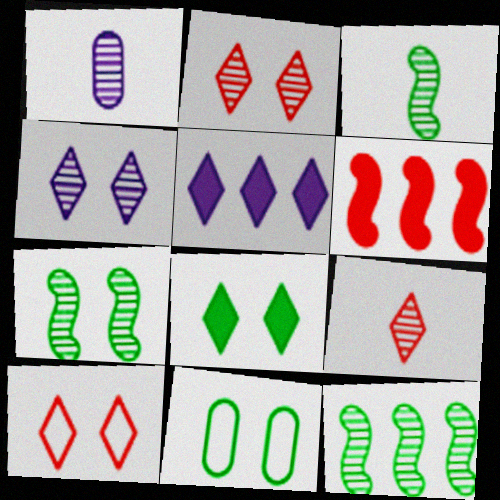[[1, 2, 12], 
[1, 3, 9], 
[3, 7, 12], 
[4, 8, 10], 
[7, 8, 11]]